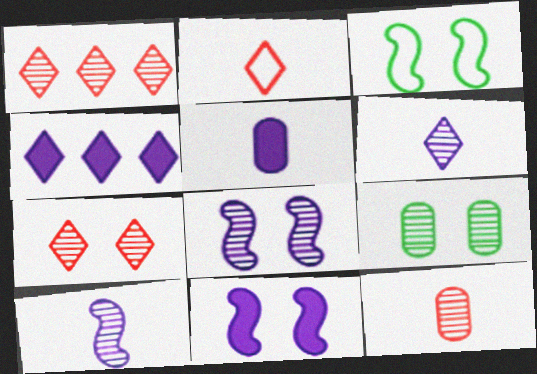[[1, 3, 5], 
[1, 9, 10], 
[3, 4, 12], 
[4, 5, 11], 
[7, 8, 9]]